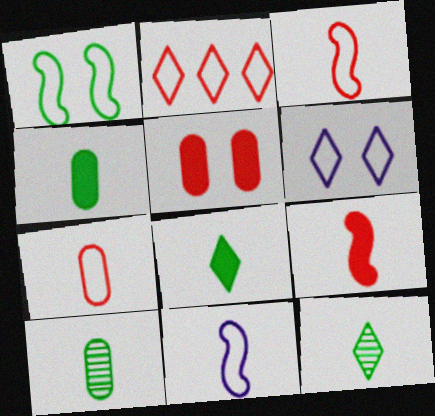[]